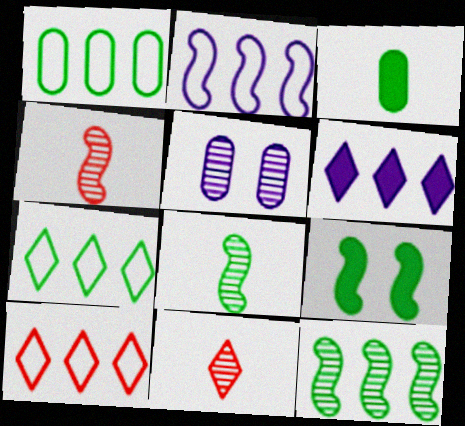[[1, 2, 10], 
[2, 4, 9], 
[5, 11, 12]]